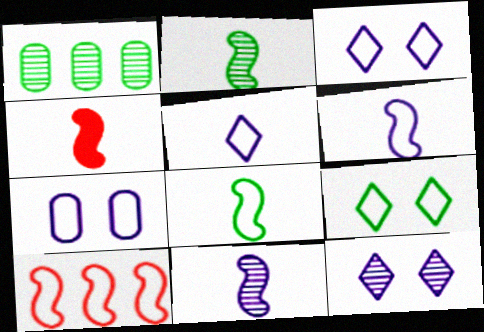[[1, 3, 4], 
[2, 4, 6], 
[4, 8, 11]]